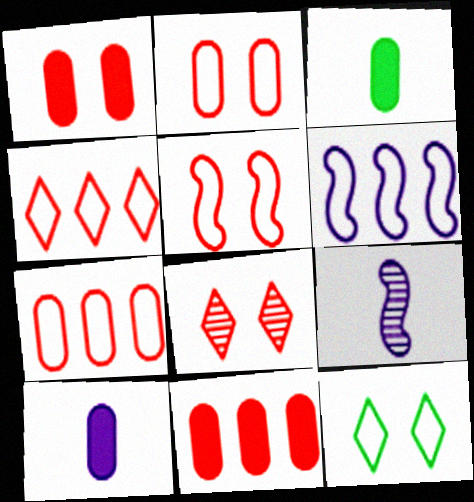[[1, 5, 8], 
[3, 6, 8], 
[9, 11, 12]]